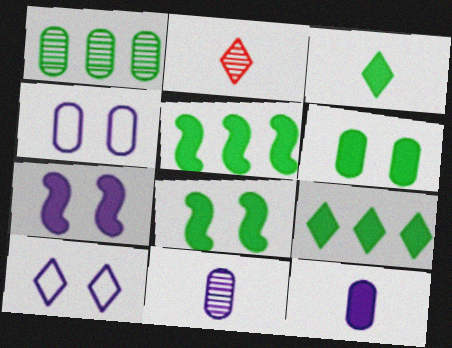[[2, 4, 5], 
[2, 9, 10], 
[3, 5, 6]]